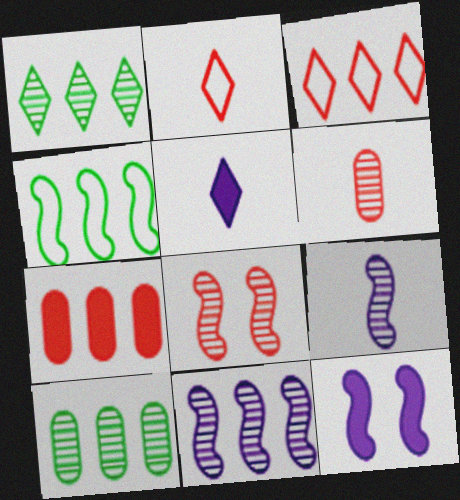[[2, 7, 8], 
[2, 10, 12]]